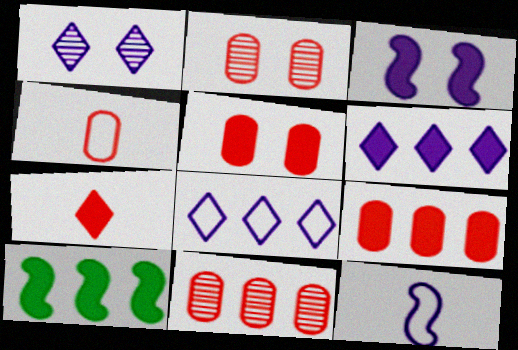[[1, 4, 10], 
[2, 4, 9], 
[4, 5, 11], 
[6, 9, 10], 
[8, 10, 11]]